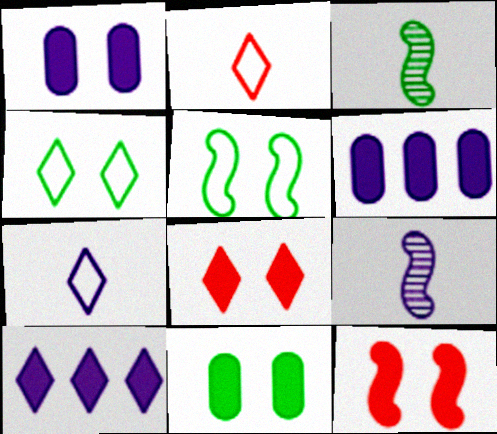[]